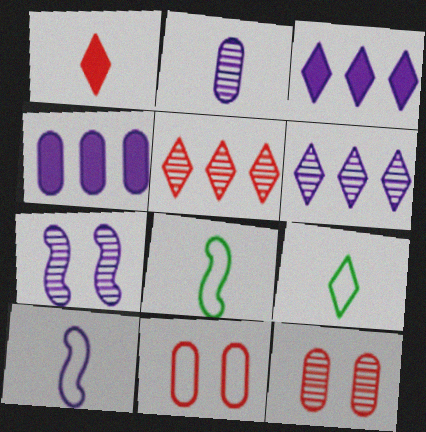[[1, 2, 8], 
[2, 6, 7], 
[3, 8, 12]]